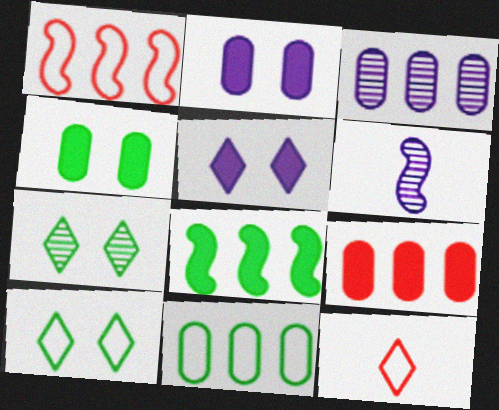[[3, 9, 11], 
[6, 9, 10]]